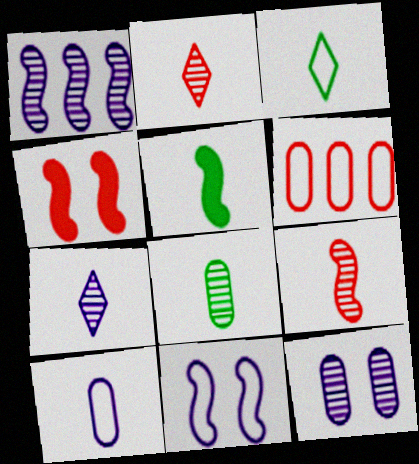[[1, 7, 12], 
[2, 4, 6], 
[2, 5, 10], 
[3, 5, 8], 
[3, 6, 11], 
[7, 8, 9]]